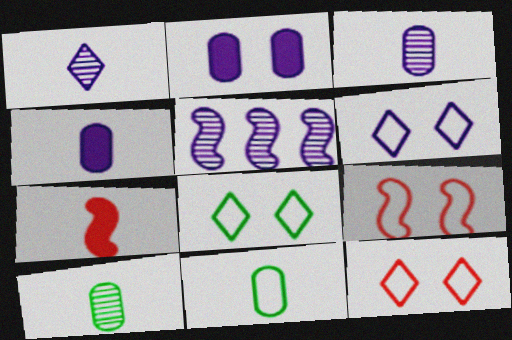[[1, 7, 11], 
[4, 5, 6], 
[6, 8, 12]]